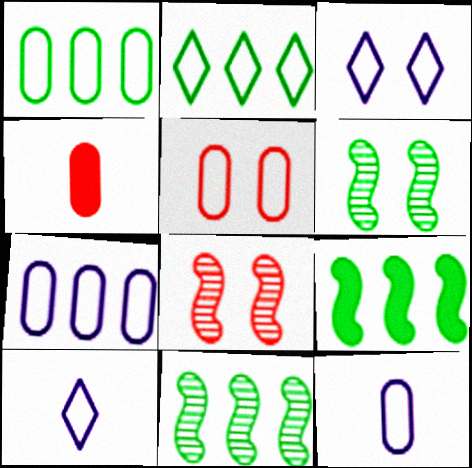[[1, 5, 12], 
[3, 4, 11]]